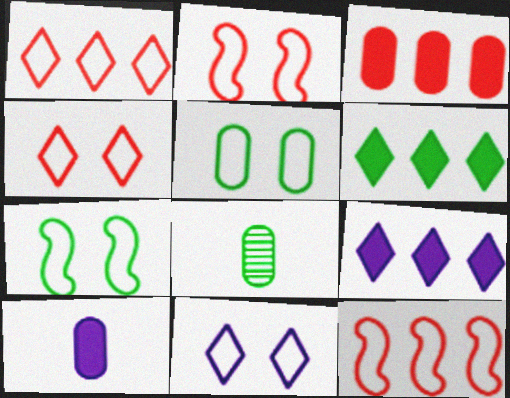[[2, 5, 11], 
[2, 8, 9], 
[6, 7, 8]]